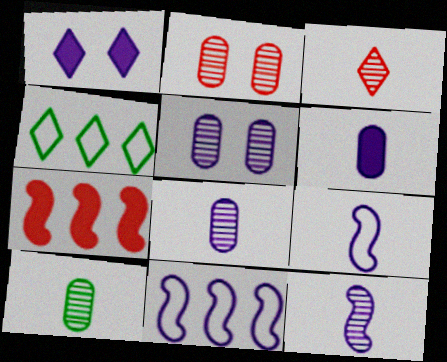[[1, 3, 4], 
[1, 8, 11], 
[3, 10, 12]]